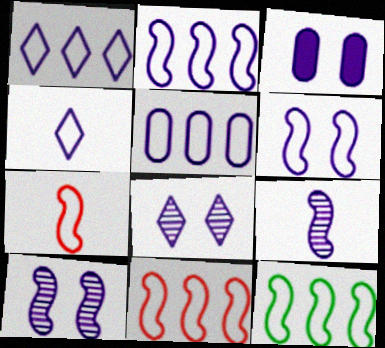[[1, 2, 5], 
[1, 3, 9], 
[2, 11, 12], 
[3, 6, 8], 
[4, 5, 6], 
[6, 7, 12]]